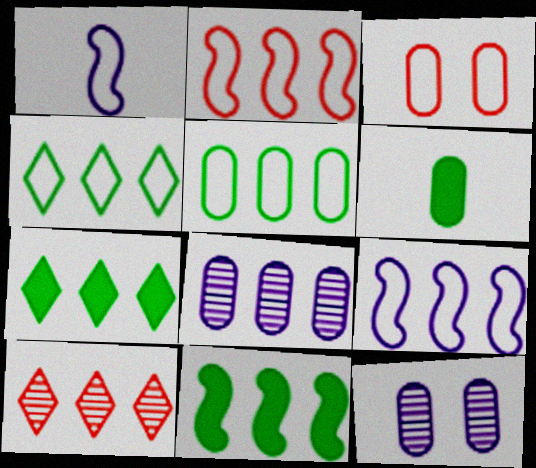[[1, 3, 4], 
[2, 7, 8], 
[3, 6, 8]]